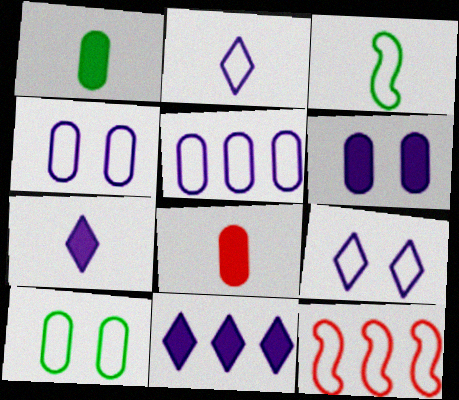[[2, 10, 12]]